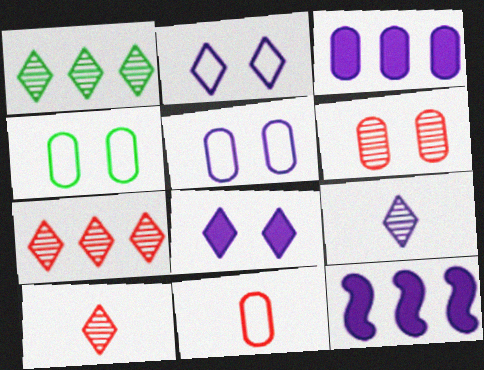[[4, 10, 12], 
[5, 9, 12]]